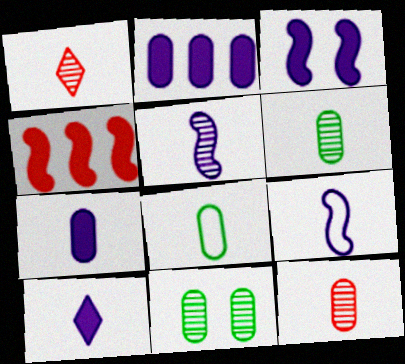[[1, 5, 6], 
[2, 3, 10], 
[7, 8, 12]]